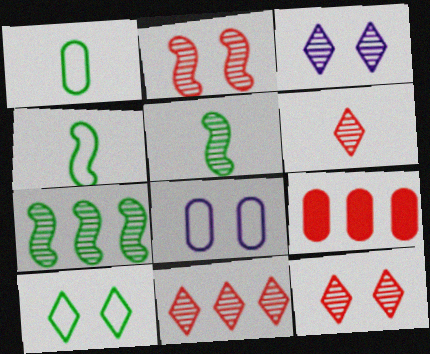[[3, 4, 9], 
[6, 11, 12]]